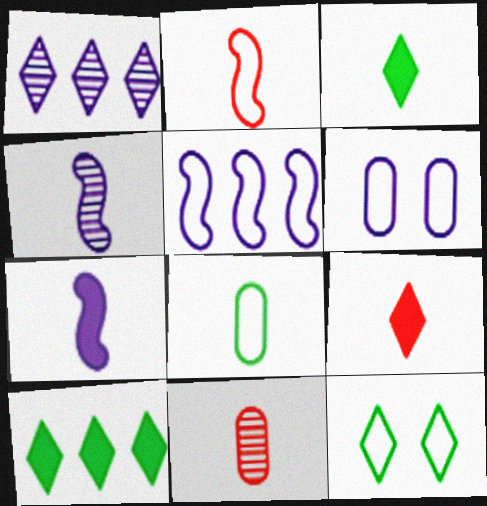[[1, 6, 7], 
[1, 9, 12], 
[2, 9, 11], 
[4, 8, 9]]